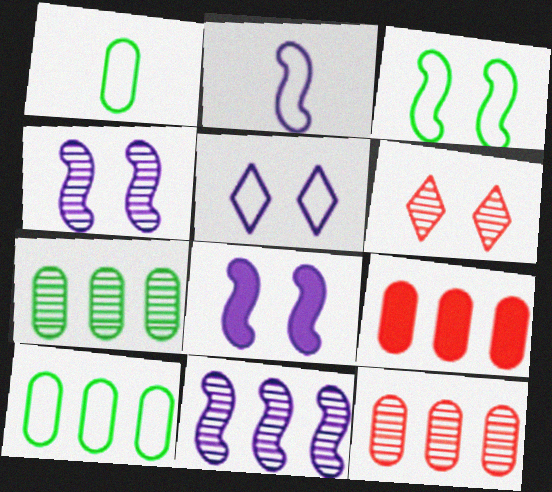[[2, 8, 11]]